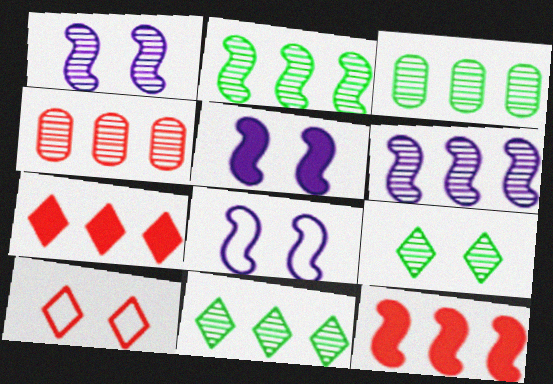[[1, 5, 8], 
[2, 3, 11], 
[4, 6, 11]]